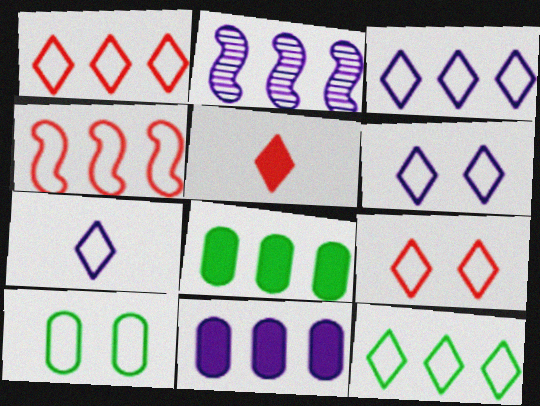[[1, 2, 8], 
[1, 3, 12], 
[2, 3, 11], 
[2, 5, 10], 
[3, 6, 7], 
[4, 7, 10], 
[7, 9, 12]]